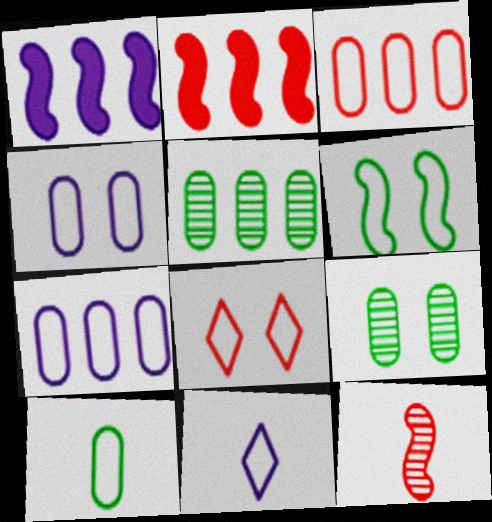[[1, 6, 12], 
[2, 9, 11], 
[3, 4, 10], 
[3, 6, 11], 
[4, 6, 8]]